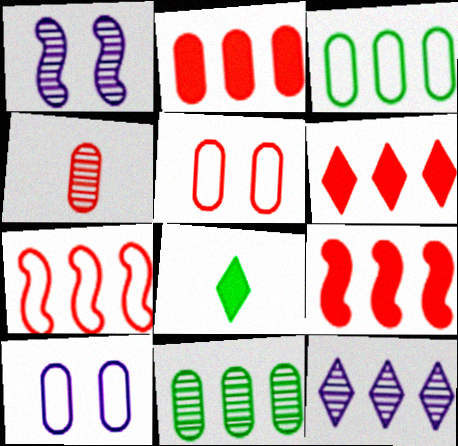[[2, 4, 5], 
[2, 6, 9], 
[3, 9, 12]]